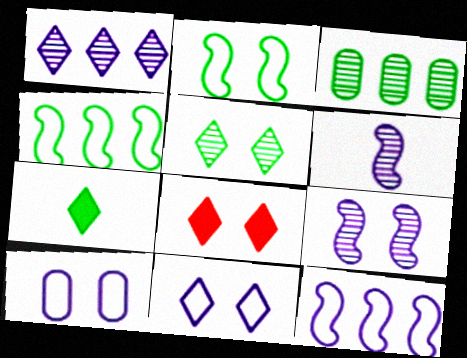[[2, 3, 7], 
[5, 8, 11]]